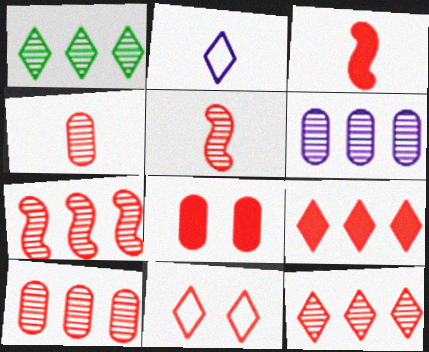[[1, 6, 7], 
[3, 8, 9], 
[3, 10, 11], 
[7, 10, 12]]